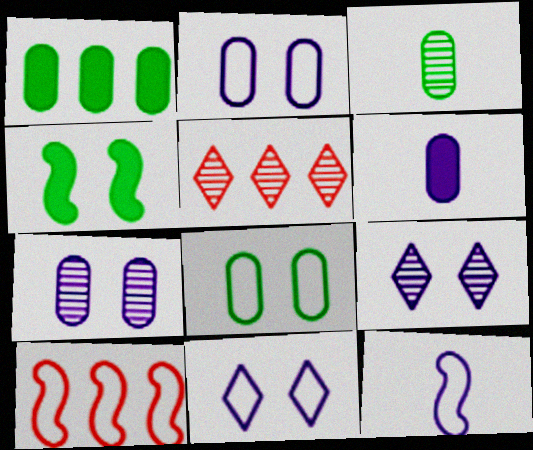[[1, 3, 8]]